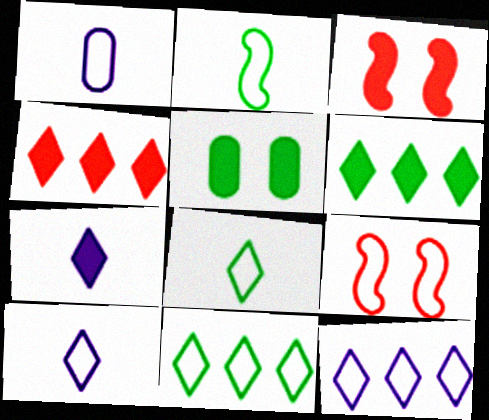[[1, 9, 11]]